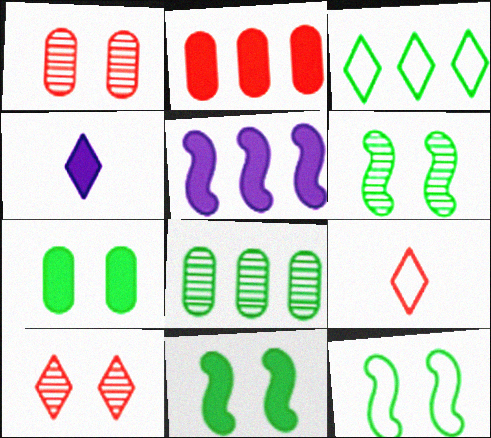[[2, 4, 11], 
[3, 4, 10], 
[6, 11, 12]]